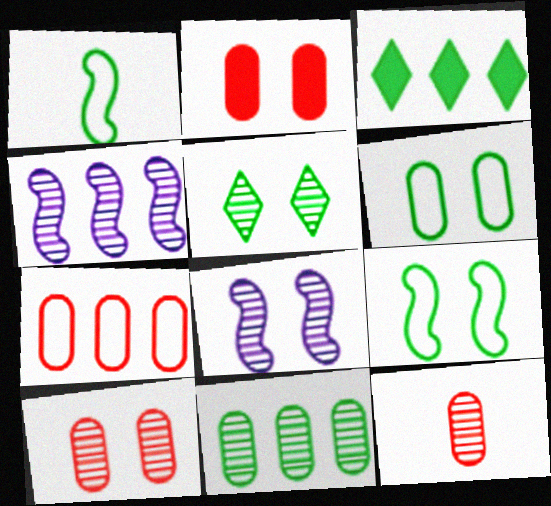[[2, 7, 12], 
[3, 4, 7], 
[4, 5, 12], 
[5, 8, 10]]